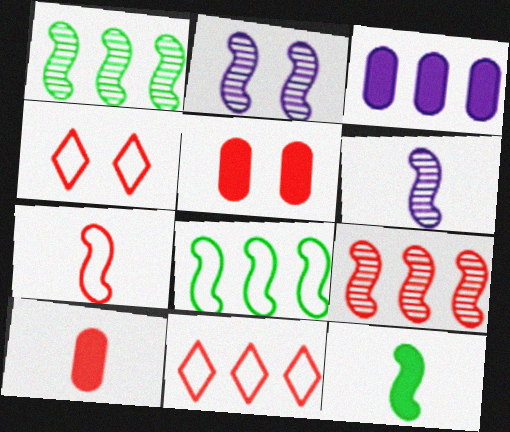[[1, 3, 11], 
[4, 9, 10], 
[6, 7, 12]]